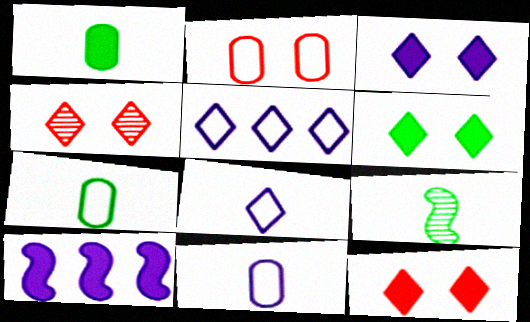[[1, 10, 12], 
[3, 6, 12], 
[4, 7, 10]]